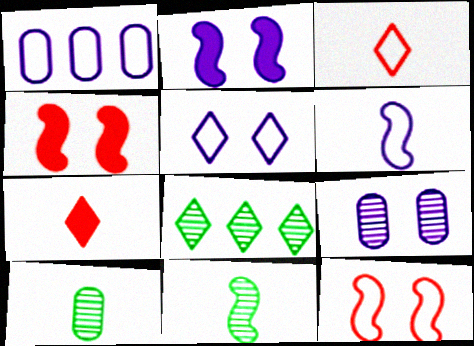[[1, 5, 6], 
[2, 5, 9], 
[5, 7, 8], 
[6, 7, 10]]